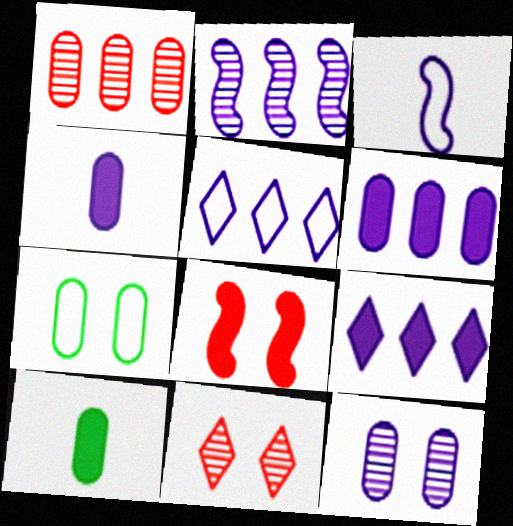[[1, 4, 7], 
[2, 5, 6], 
[3, 9, 12], 
[8, 9, 10]]